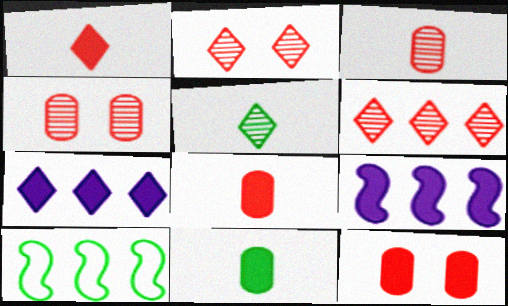[]